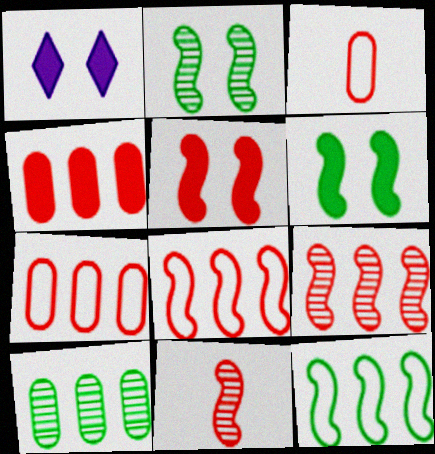[[5, 8, 11]]